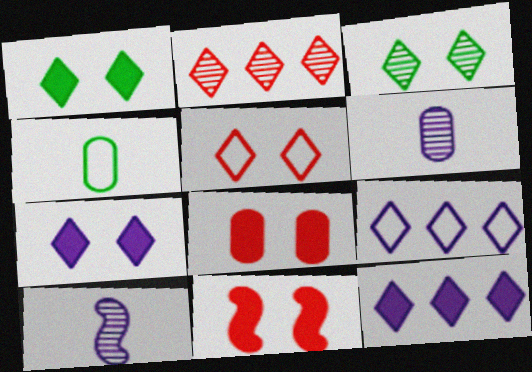[[3, 5, 7]]